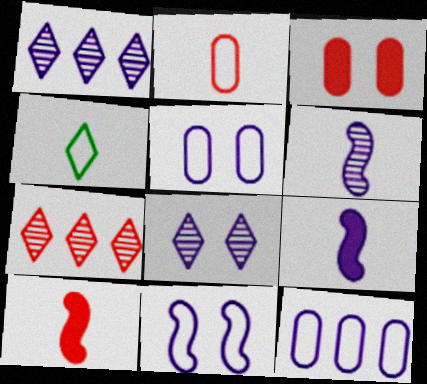[[1, 5, 9], 
[8, 9, 12]]